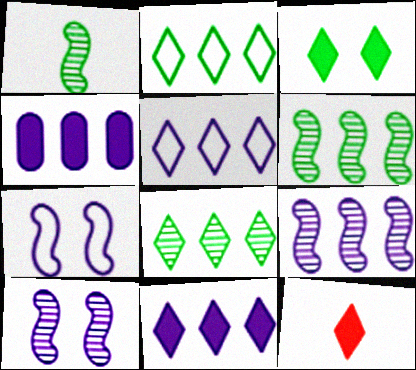[[3, 11, 12], 
[4, 5, 9]]